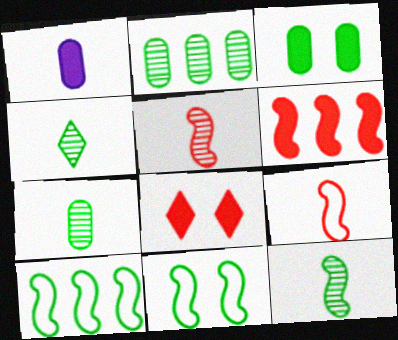[[1, 4, 9], 
[3, 4, 10], 
[4, 7, 12]]